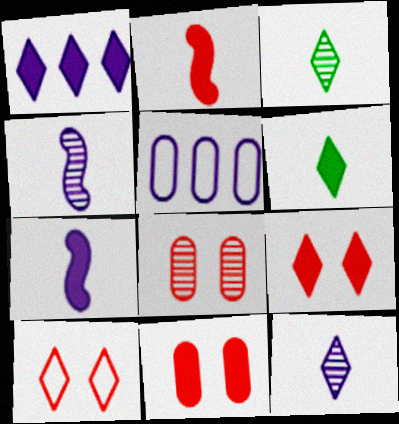[[1, 3, 10], 
[1, 6, 9]]